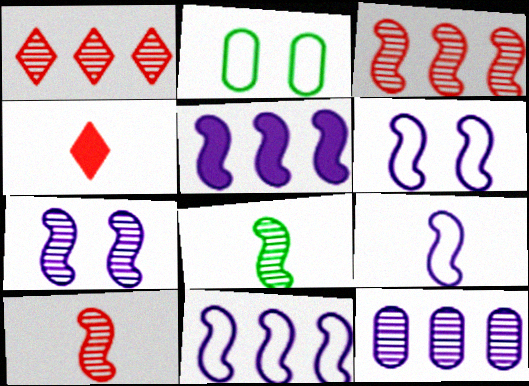[[3, 7, 8], 
[5, 7, 9], 
[6, 9, 11]]